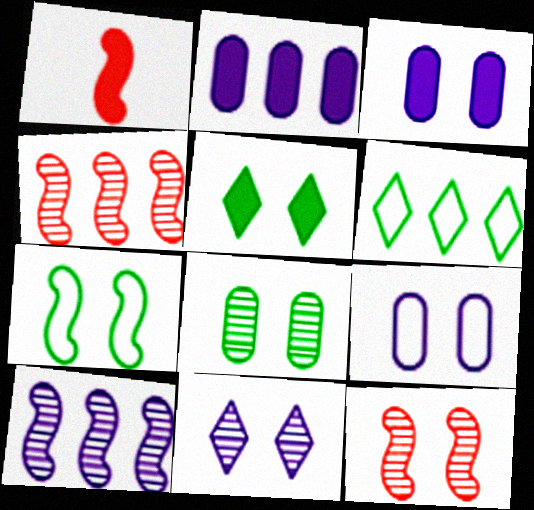[[1, 2, 5], 
[1, 7, 10], 
[2, 4, 6], 
[5, 7, 8], 
[5, 9, 12], 
[8, 11, 12]]